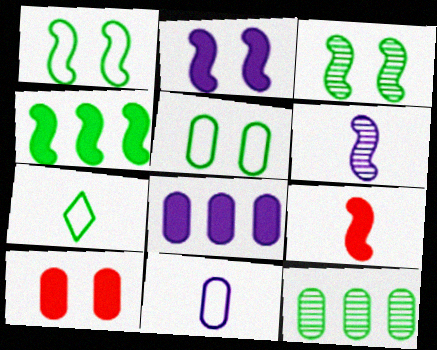[[2, 4, 9], 
[10, 11, 12]]